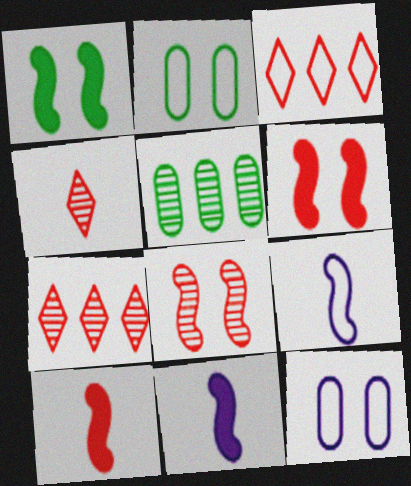[[2, 3, 9], 
[2, 7, 11]]